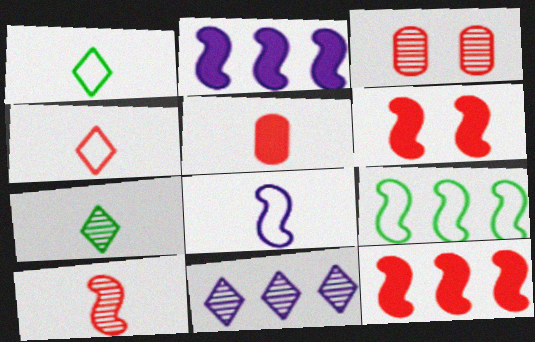[[1, 2, 3], 
[3, 4, 12], 
[4, 5, 10], 
[5, 7, 8]]